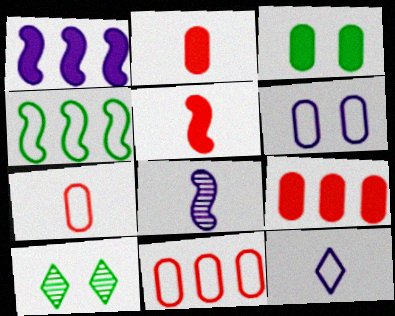[[1, 7, 10]]